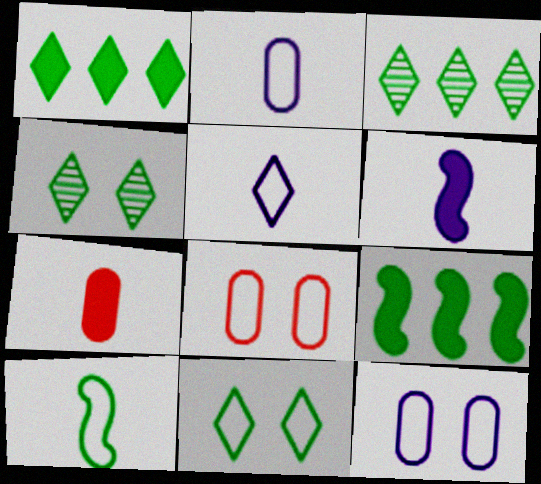[[3, 6, 8]]